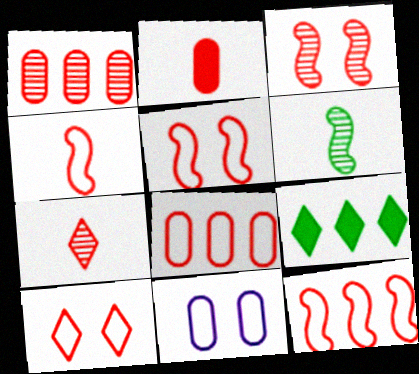[[1, 3, 7], 
[2, 4, 7], 
[4, 5, 12], 
[4, 8, 10]]